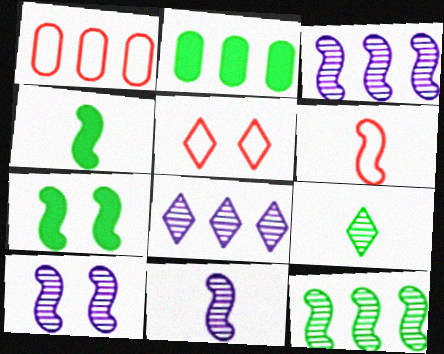[[1, 5, 6], 
[2, 5, 11], 
[3, 6, 7], 
[3, 10, 11], 
[4, 6, 11]]